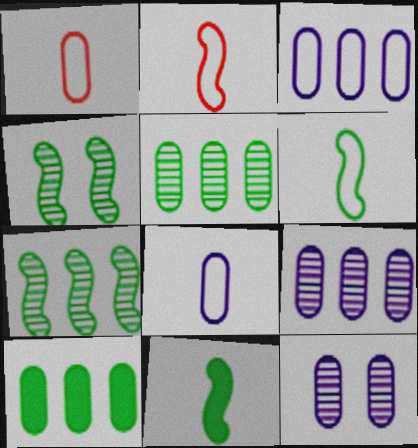[[1, 10, 12]]